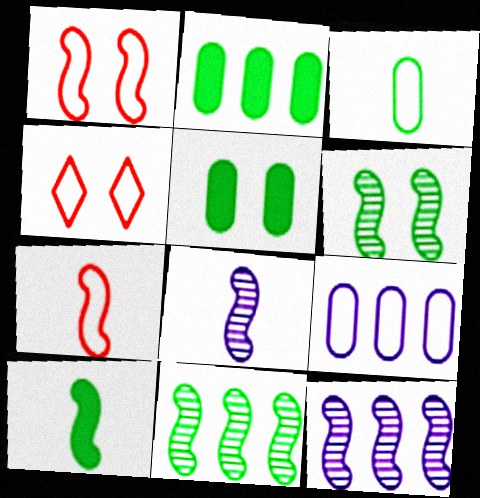[[1, 10, 12], 
[2, 4, 8], 
[7, 8, 10]]